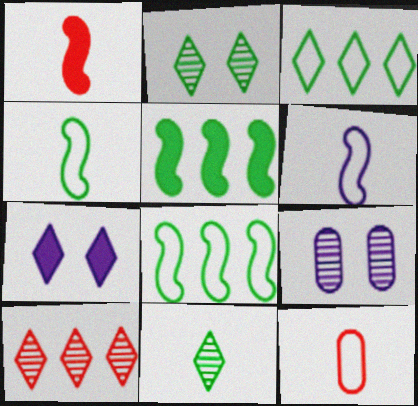[[1, 3, 9]]